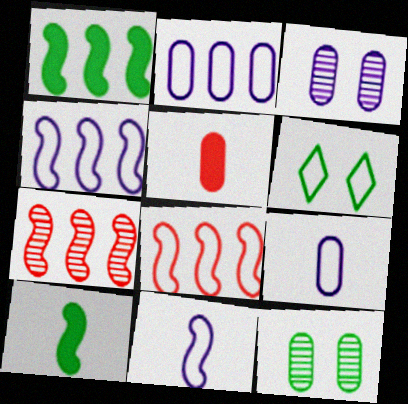[[1, 4, 7], 
[2, 5, 12], 
[6, 8, 9]]